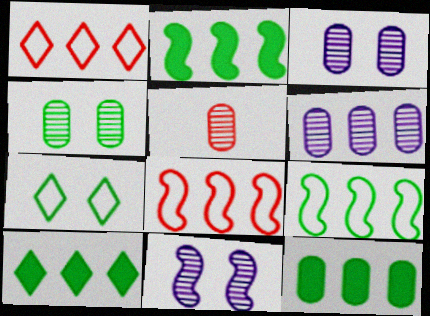[[1, 2, 6], 
[2, 10, 12], 
[4, 5, 6], 
[6, 8, 10]]